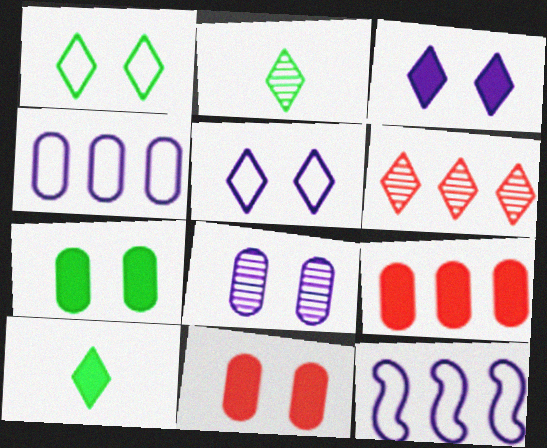[[2, 11, 12], 
[5, 6, 10]]